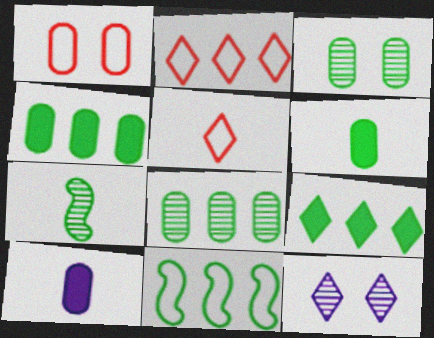[[1, 8, 10], 
[5, 7, 10], 
[5, 9, 12], 
[8, 9, 11]]